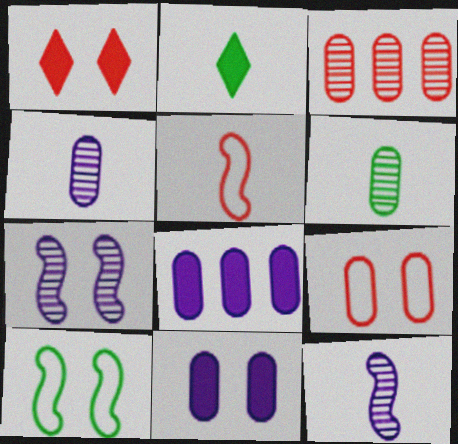[[1, 3, 5], 
[2, 4, 5], 
[6, 8, 9]]